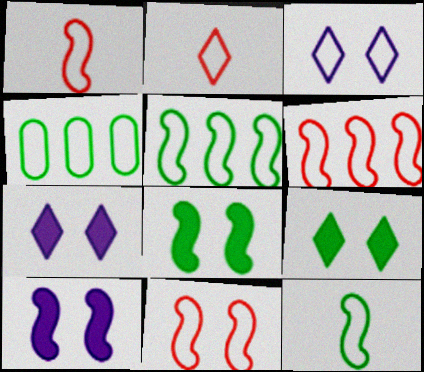[[1, 3, 4], 
[1, 6, 11]]